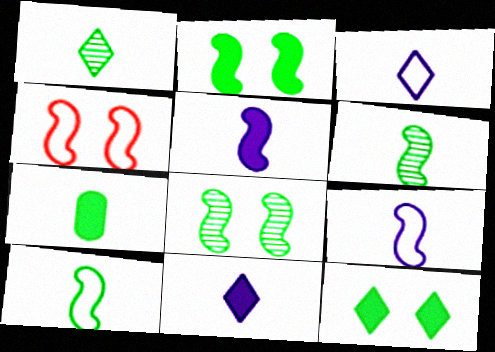[[1, 7, 10]]